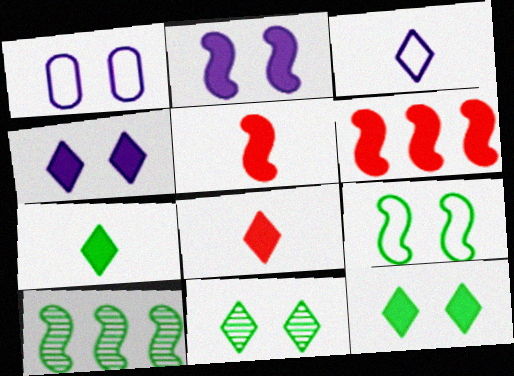[[1, 8, 10]]